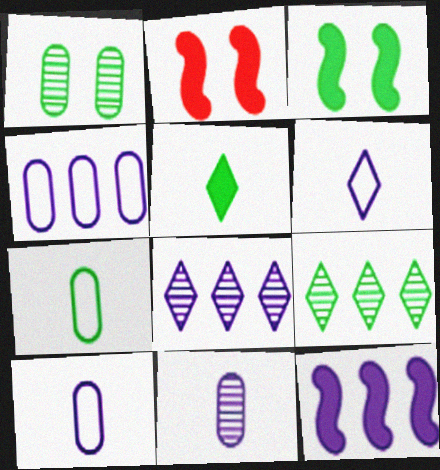[[2, 7, 8], 
[2, 9, 10], 
[3, 7, 9], 
[4, 8, 12]]